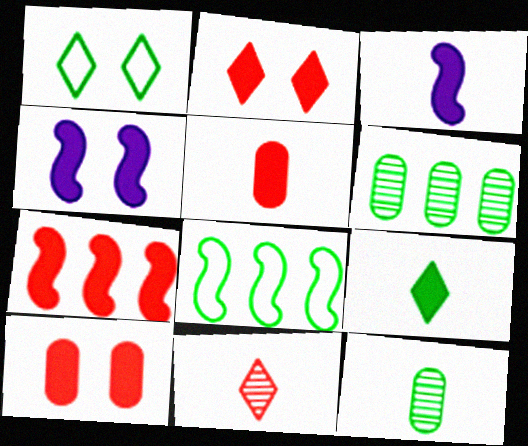[[2, 5, 7], 
[3, 5, 9]]